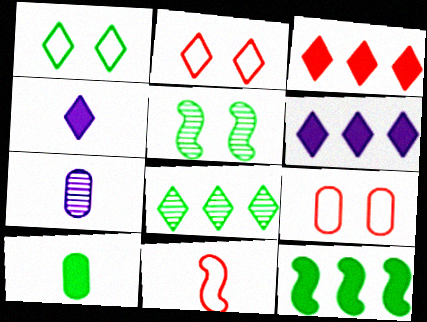[[2, 4, 8], 
[2, 7, 12]]